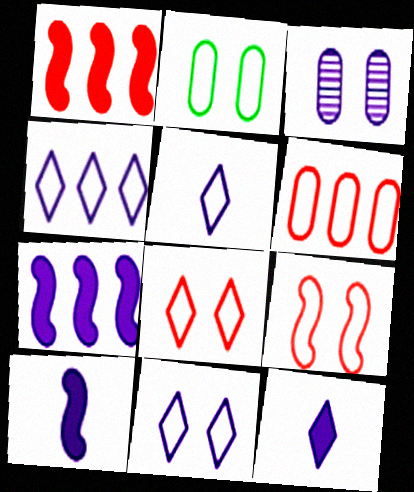[[2, 9, 11], 
[3, 4, 10], 
[3, 5, 7], 
[4, 5, 11]]